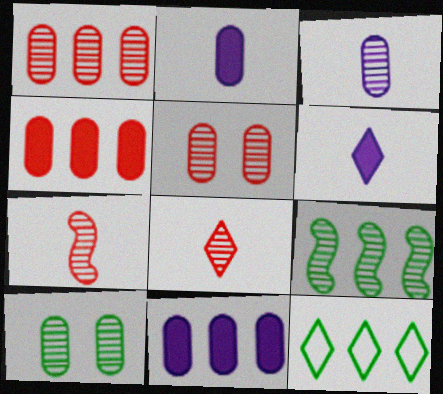[[1, 3, 10]]